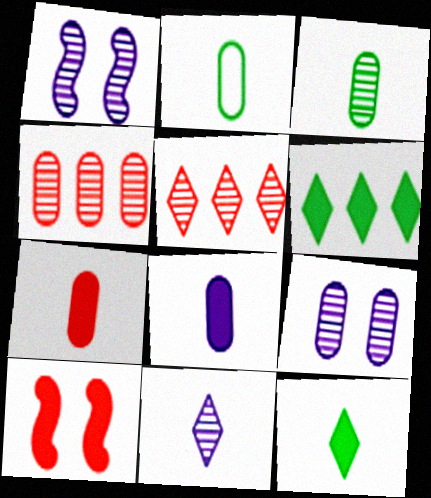[[1, 3, 5], 
[3, 4, 9], 
[6, 8, 10]]